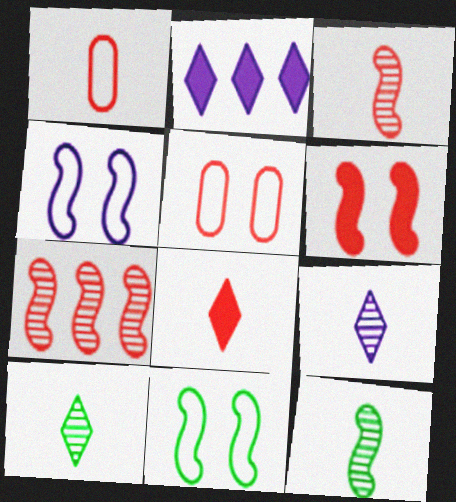[[1, 3, 8], 
[2, 5, 12], 
[5, 7, 8]]